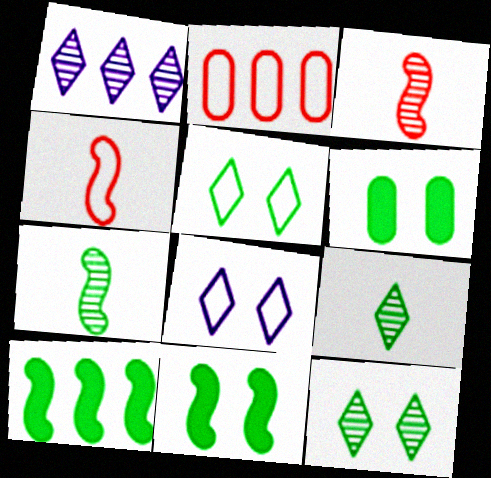[[1, 2, 10], 
[1, 4, 6]]